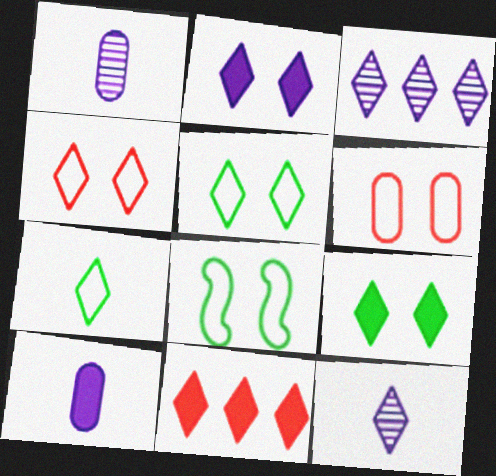[[1, 8, 11], 
[5, 11, 12]]